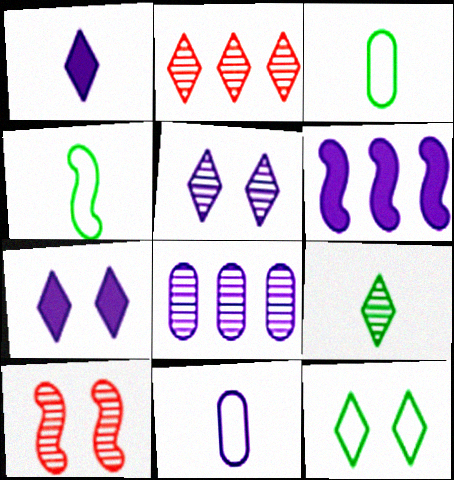[[1, 2, 12], 
[2, 5, 9], 
[4, 6, 10], 
[5, 6, 11], 
[8, 9, 10]]